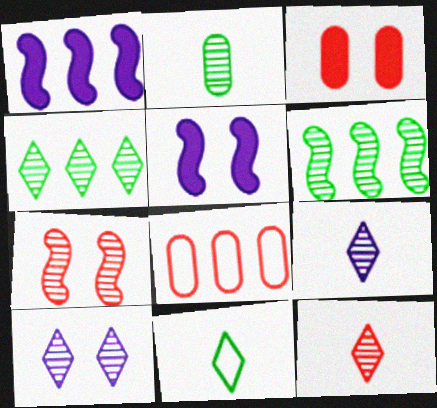[[1, 4, 8], 
[4, 10, 12]]